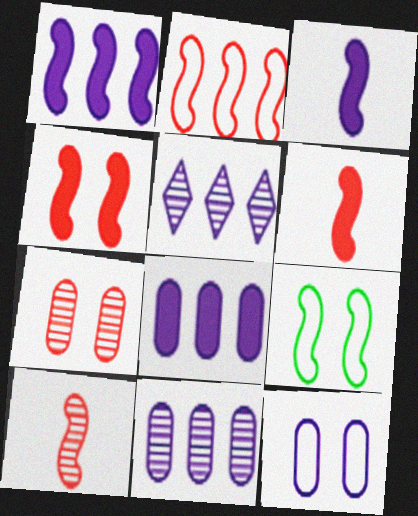[[1, 9, 10], 
[2, 4, 10], 
[3, 5, 12]]